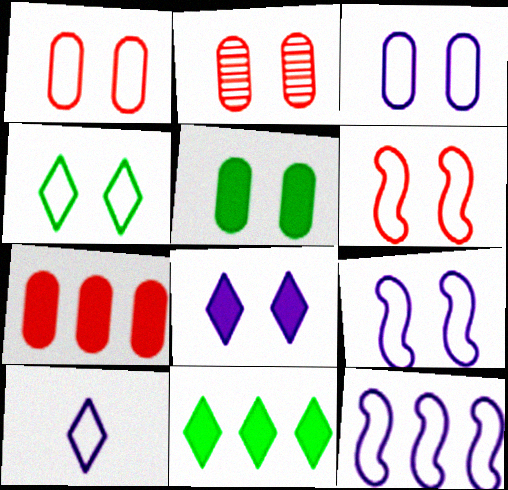[[1, 4, 9], 
[2, 3, 5], 
[3, 4, 6], 
[3, 10, 12]]